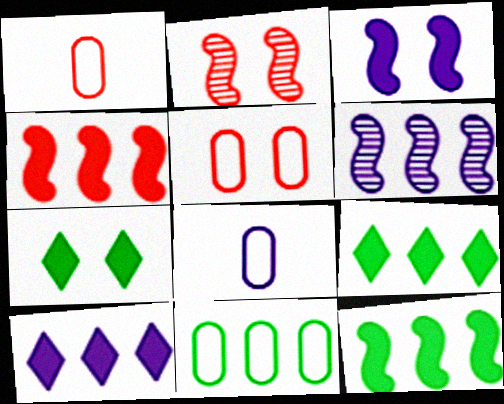[[1, 6, 7], 
[2, 8, 9], 
[5, 8, 11]]